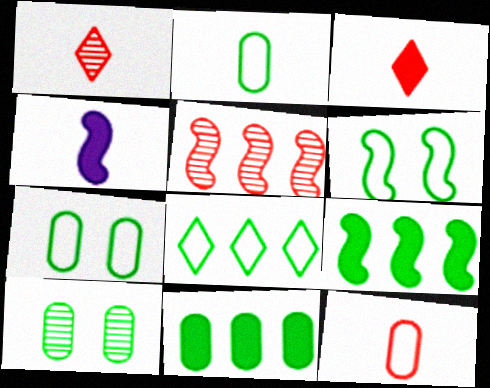[[1, 2, 4], 
[2, 6, 8], 
[2, 10, 11], 
[4, 5, 6]]